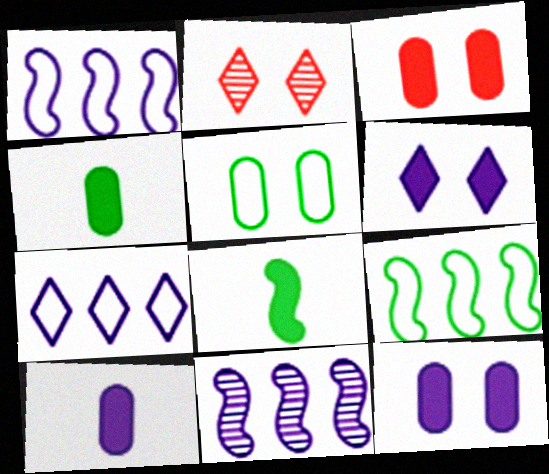[[1, 2, 4], 
[2, 9, 10]]